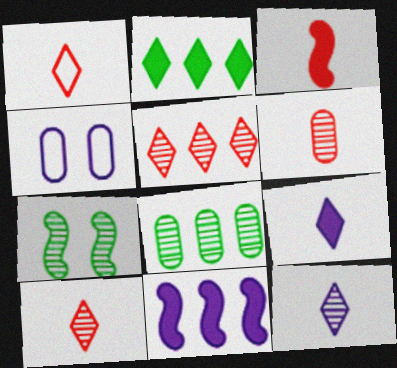[[1, 3, 6], 
[4, 11, 12]]